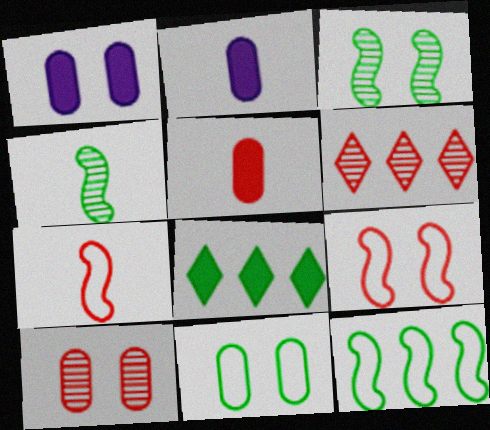[[1, 10, 11], 
[4, 8, 11], 
[5, 6, 9]]